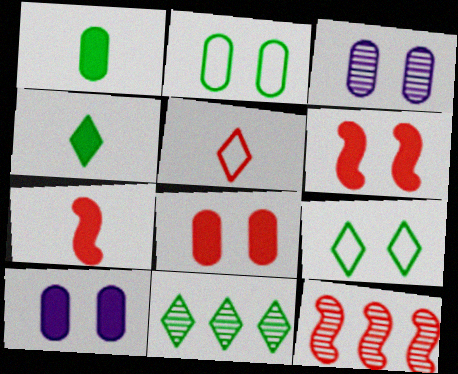[[2, 3, 8], 
[3, 6, 9], 
[4, 9, 11], 
[5, 8, 12]]